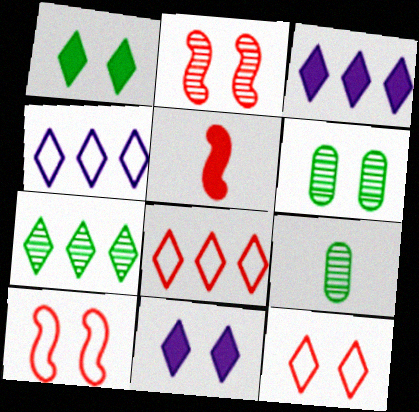[[3, 7, 8], 
[3, 9, 10], 
[4, 5, 6], 
[6, 10, 11]]